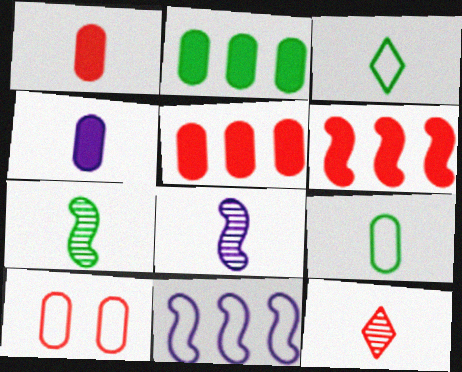[[1, 3, 8], 
[3, 10, 11], 
[6, 10, 12]]